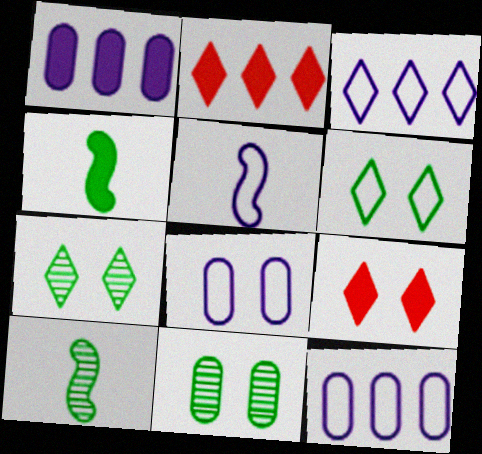[[1, 4, 9], 
[2, 5, 11], 
[2, 8, 10], 
[3, 5, 8], 
[9, 10, 12]]